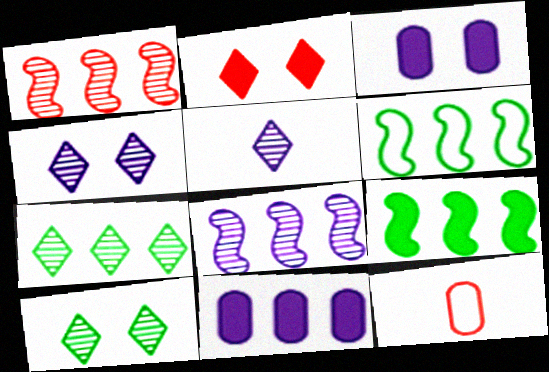[[1, 2, 12], 
[4, 9, 12]]